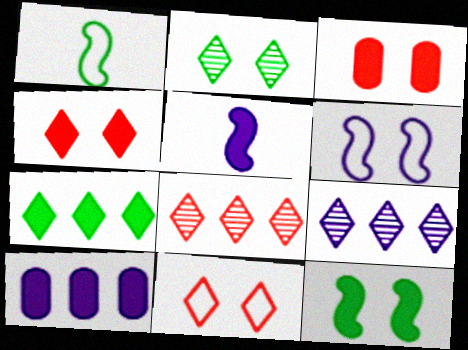[[1, 3, 9], 
[2, 3, 6], 
[3, 5, 7]]